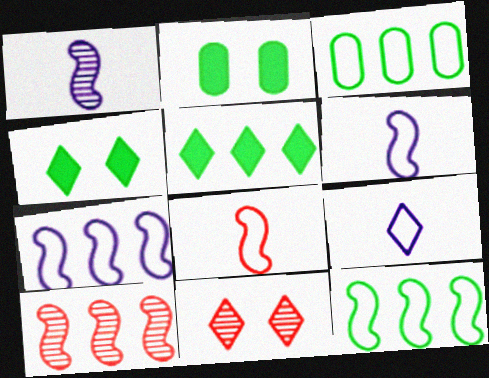[[2, 9, 10], 
[5, 9, 11]]